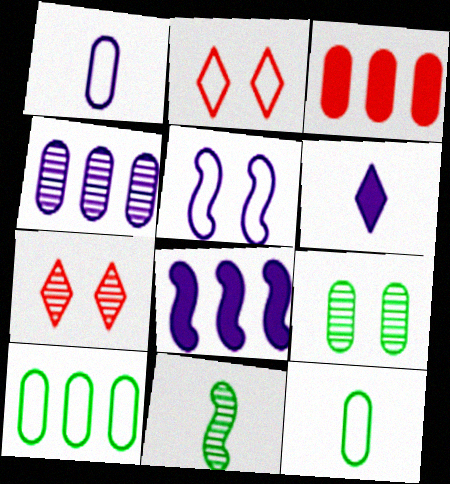[[1, 3, 9], 
[3, 4, 10], 
[4, 5, 6], 
[4, 7, 11], 
[7, 8, 12]]